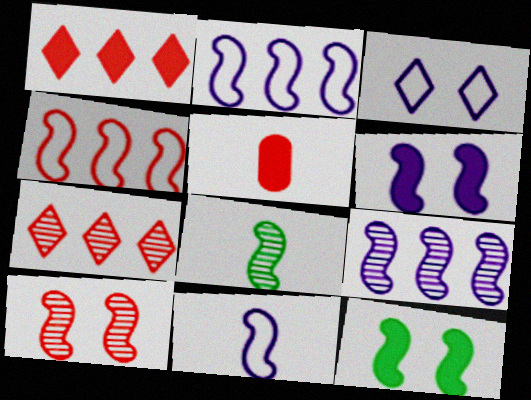[[4, 6, 8], 
[6, 9, 11], 
[8, 9, 10]]